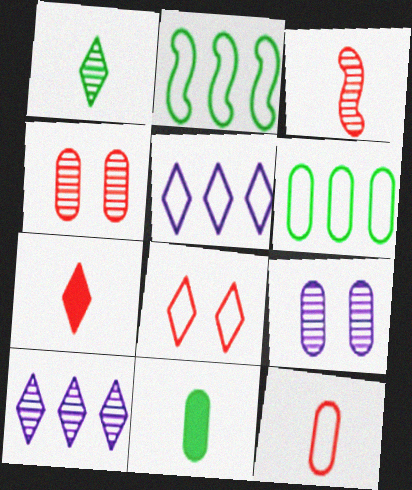[[2, 7, 9], 
[3, 7, 12]]